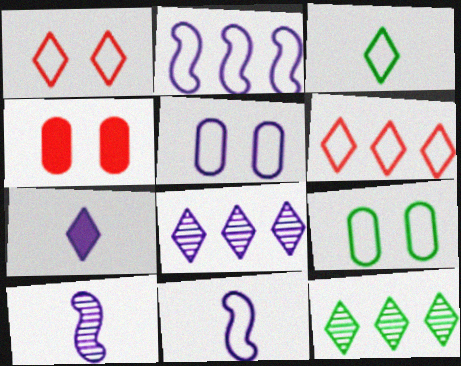[[1, 7, 12], 
[4, 11, 12], 
[6, 9, 11]]